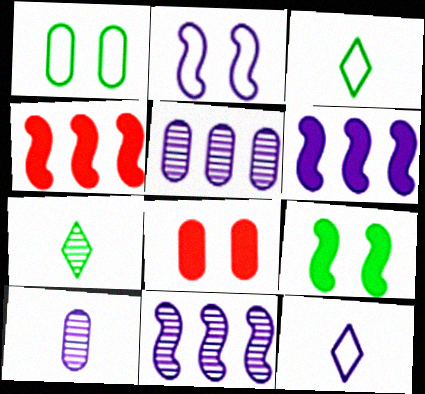[[3, 8, 11]]